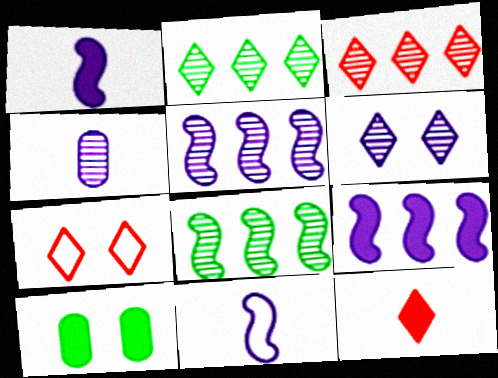[[3, 7, 12], 
[3, 10, 11], 
[4, 5, 6], 
[9, 10, 12]]